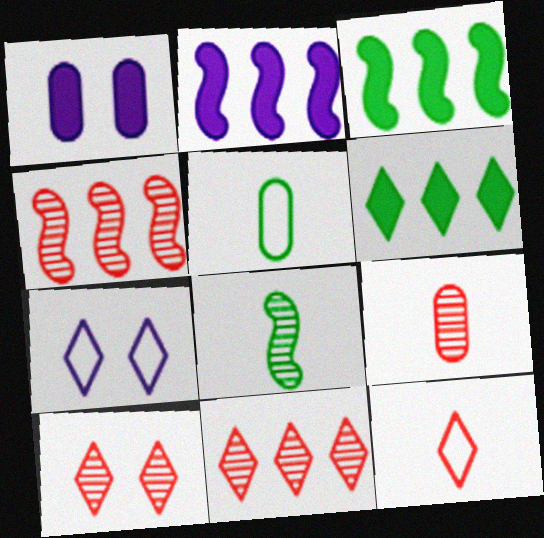[[2, 5, 10], 
[3, 7, 9], 
[4, 9, 10]]